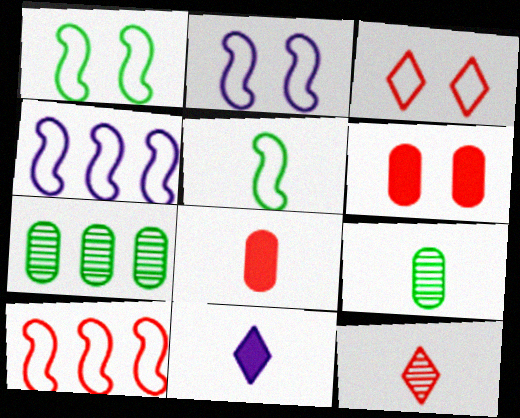[[2, 5, 10], 
[6, 10, 12]]